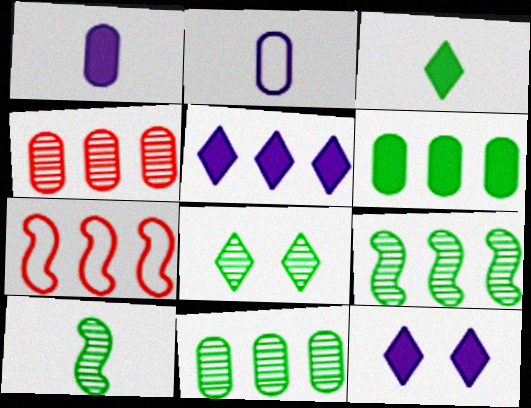[[1, 7, 8], 
[5, 7, 11], 
[8, 10, 11]]